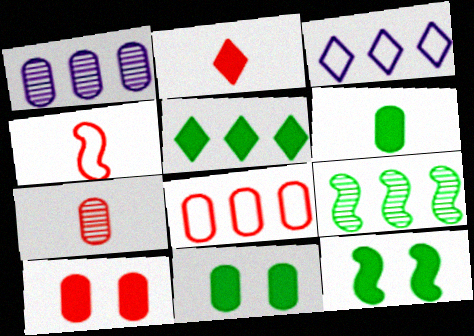[[2, 4, 7], 
[3, 7, 12], 
[5, 6, 12], 
[7, 8, 10]]